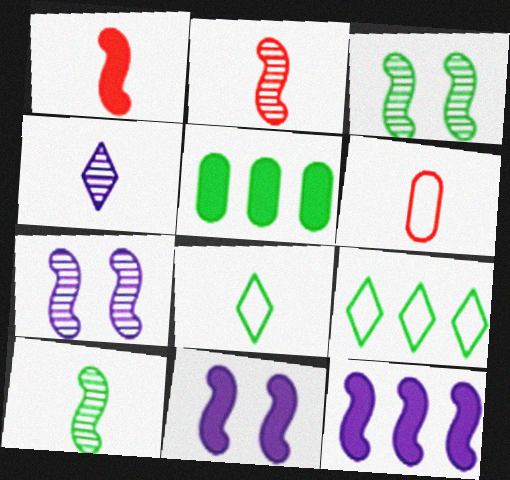[[3, 5, 8]]